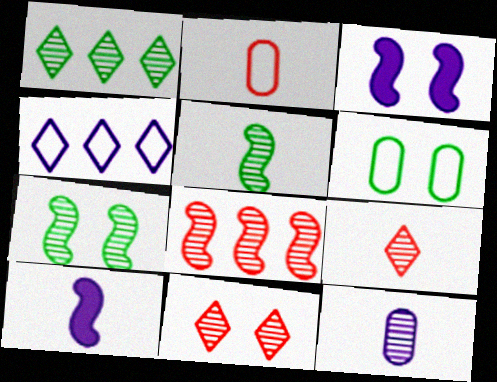[[1, 2, 3], 
[3, 4, 12], 
[3, 6, 11], 
[5, 9, 12]]